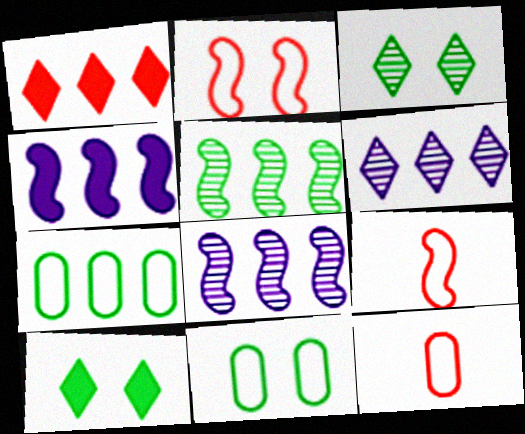[[1, 7, 8], 
[3, 4, 12], 
[8, 10, 12]]